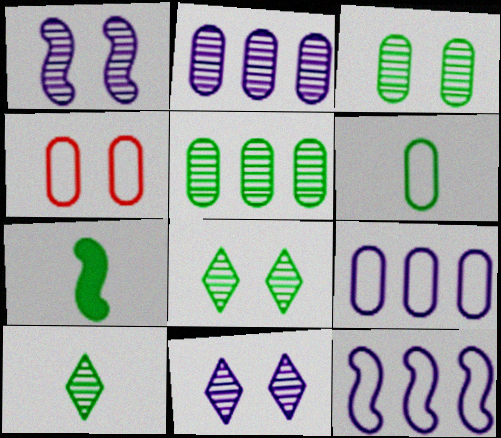[[4, 6, 9], 
[6, 7, 10]]